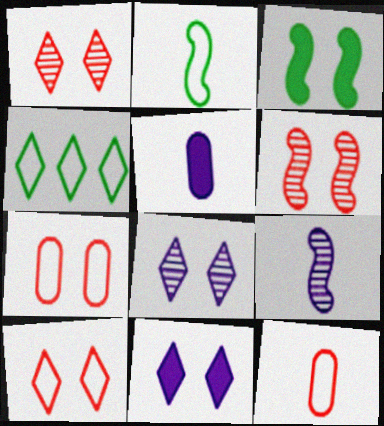[[3, 7, 8], 
[4, 5, 6]]